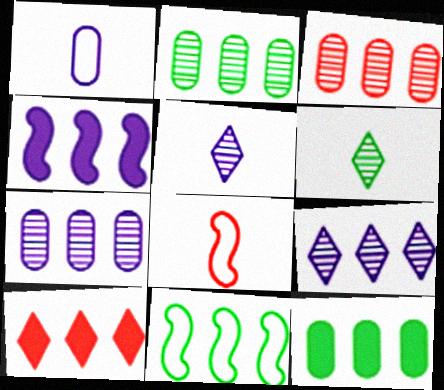[[2, 3, 7], 
[4, 10, 12], 
[7, 10, 11]]